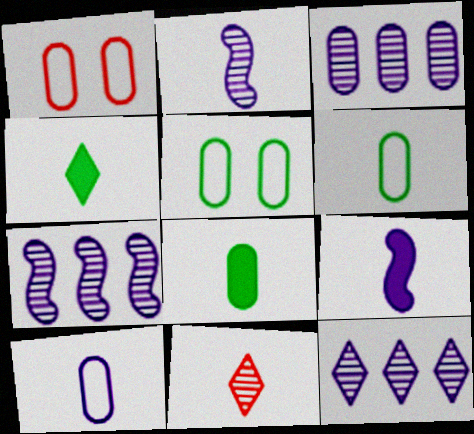[[1, 3, 8], 
[1, 4, 7], 
[3, 7, 12], 
[6, 9, 11]]